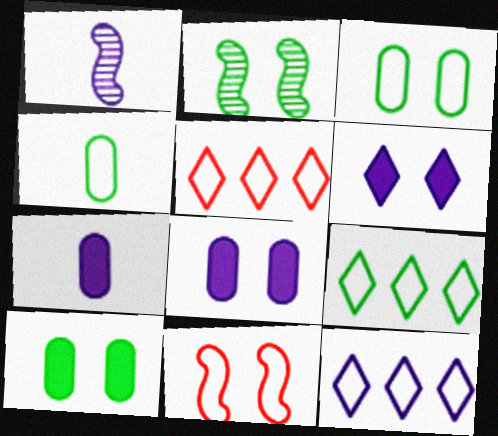[[1, 5, 10], 
[1, 8, 12], 
[2, 5, 7], 
[4, 11, 12], 
[5, 9, 12]]